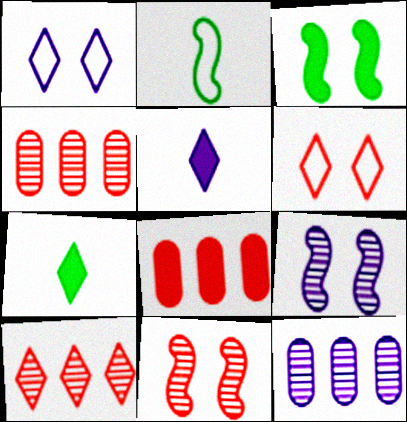[[1, 7, 10], 
[3, 5, 8]]